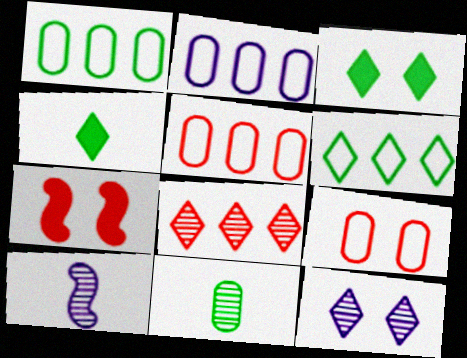[[1, 2, 5], 
[3, 5, 10]]